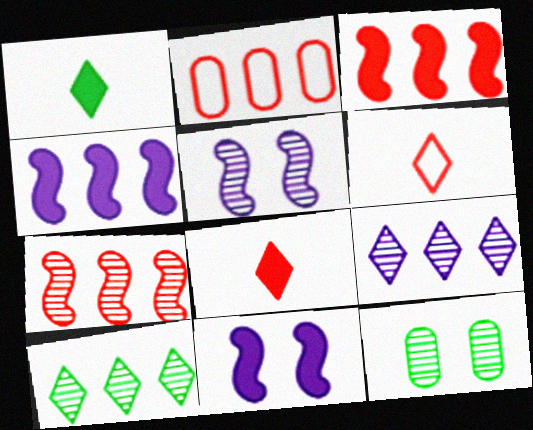[[1, 2, 5], 
[2, 4, 10], 
[4, 6, 12]]